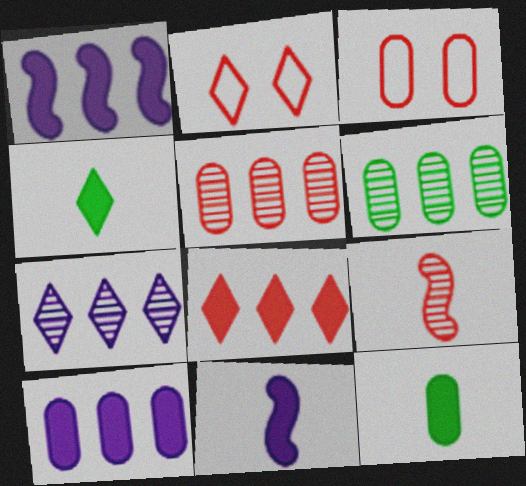[[2, 4, 7], 
[2, 6, 11], 
[3, 8, 9]]